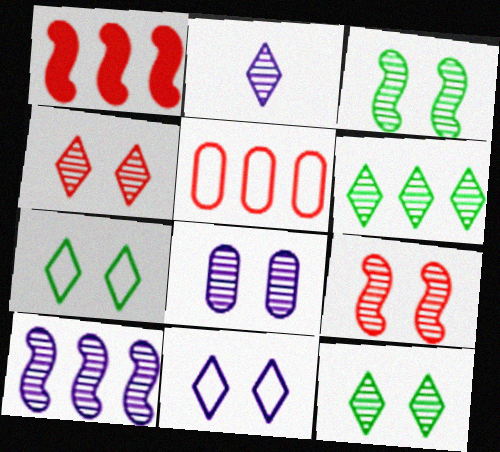[[2, 4, 6], 
[2, 8, 10], 
[3, 4, 8], 
[8, 9, 12]]